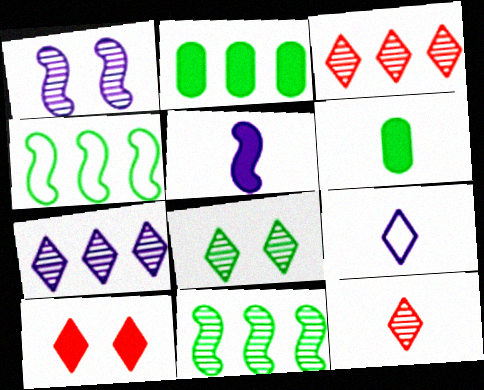[[2, 5, 10], 
[4, 6, 8], 
[7, 8, 12]]